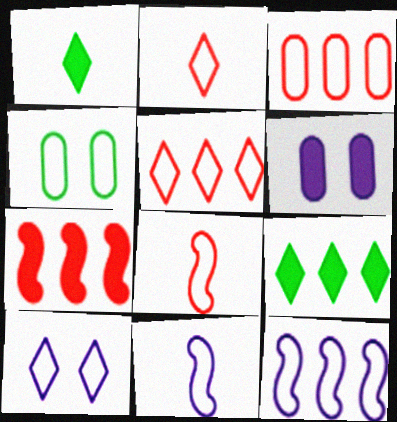[[1, 6, 7], 
[2, 4, 12], 
[4, 5, 11]]